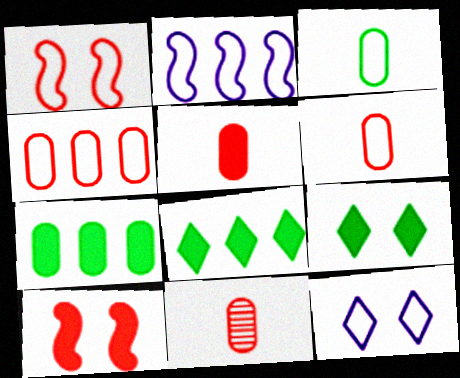[[2, 9, 11], 
[5, 6, 11]]